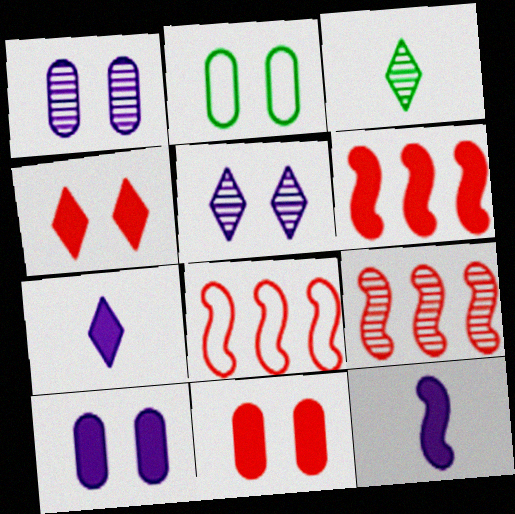[[1, 2, 11], 
[1, 3, 9], 
[2, 7, 9], 
[3, 8, 10], 
[6, 8, 9]]